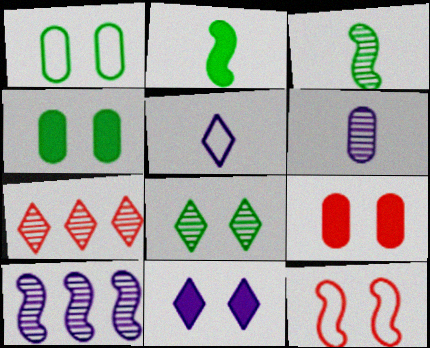[[2, 10, 12]]